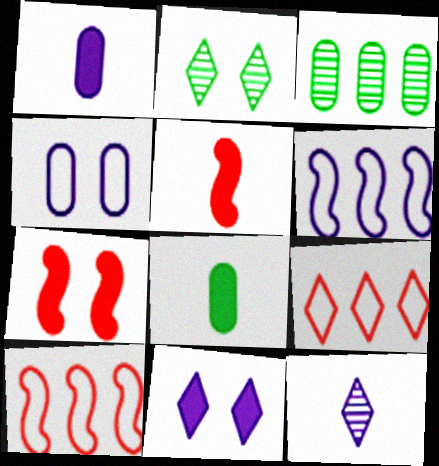[[1, 2, 10], 
[2, 4, 7]]